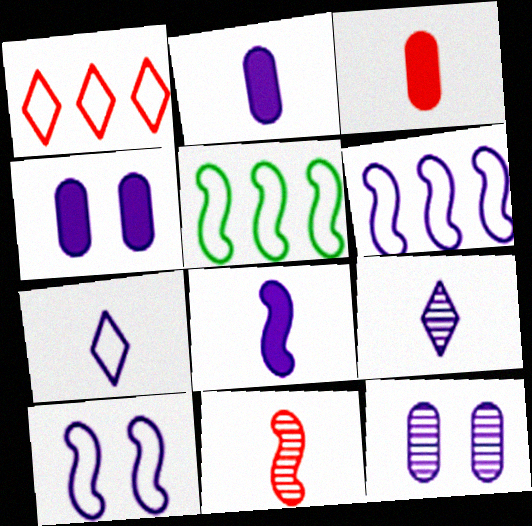[[4, 6, 9]]